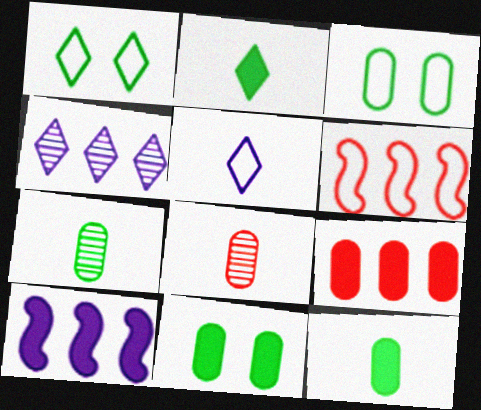[[1, 8, 10], 
[3, 5, 6]]